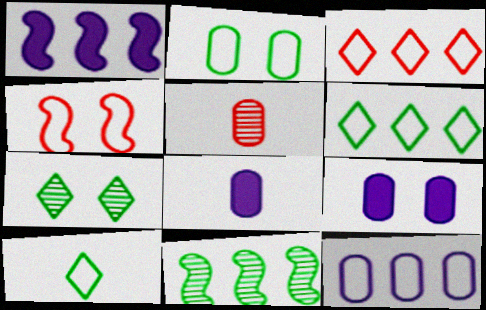[[4, 7, 9], 
[4, 10, 12]]